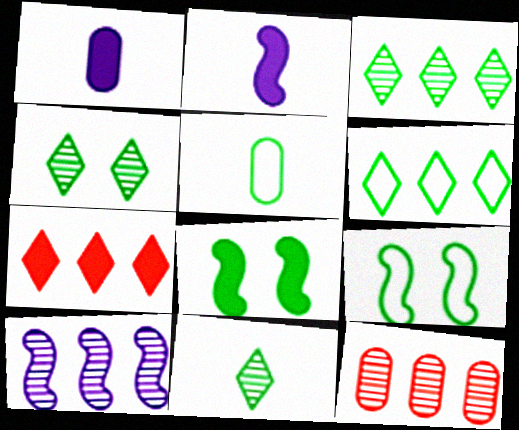[[1, 7, 8], 
[3, 4, 11], 
[3, 5, 8], 
[3, 10, 12], 
[5, 6, 9]]